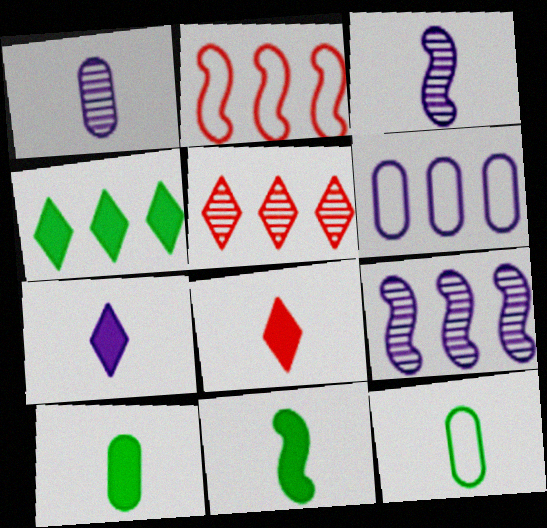[[3, 8, 12]]